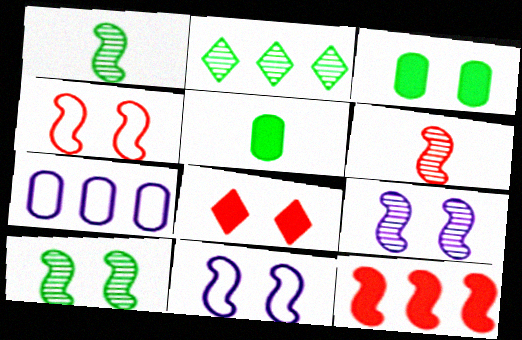[[1, 7, 8], 
[1, 11, 12], 
[2, 7, 12], 
[4, 6, 12]]